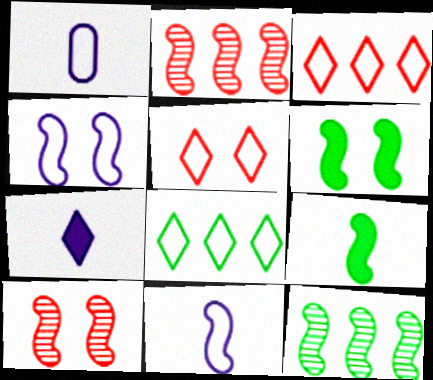[[2, 4, 9], 
[2, 6, 11], 
[4, 6, 10]]